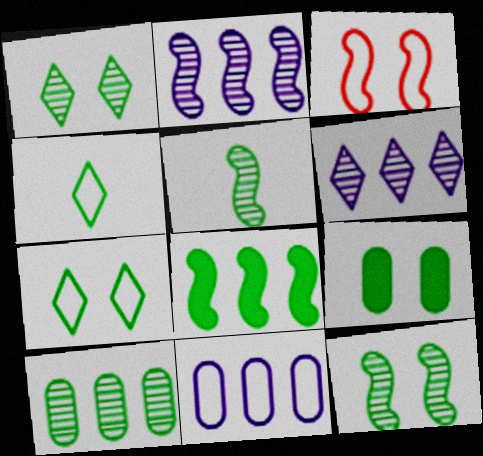[[1, 5, 10], 
[3, 4, 11], 
[7, 9, 12]]